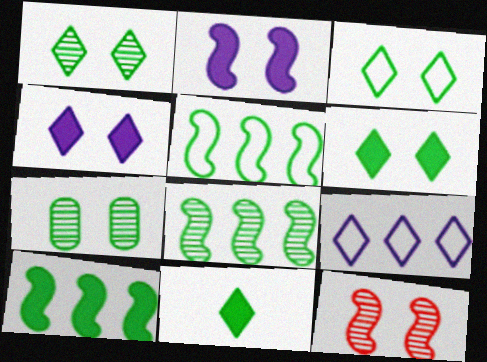[[1, 3, 6], 
[5, 7, 11], 
[5, 8, 10]]